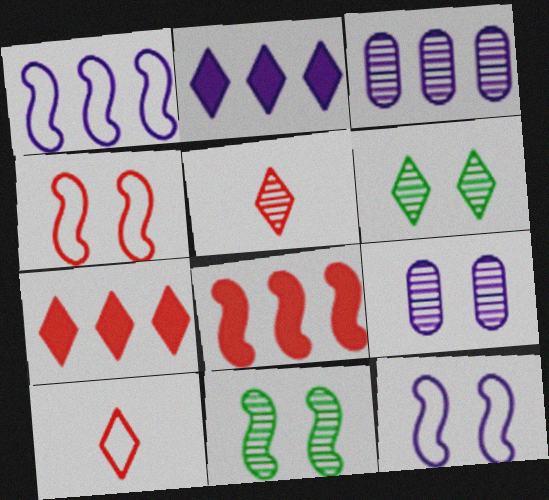[[1, 2, 3], 
[2, 6, 10], 
[3, 5, 11]]